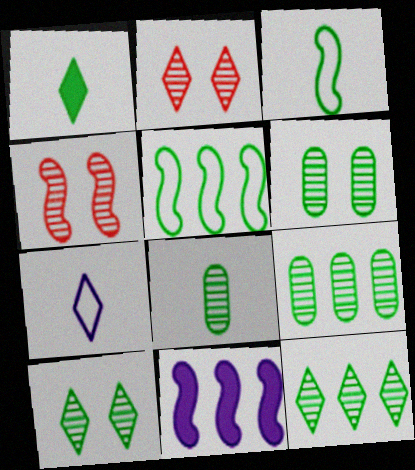[[1, 3, 8], 
[1, 5, 6], 
[3, 4, 11], 
[6, 8, 9]]